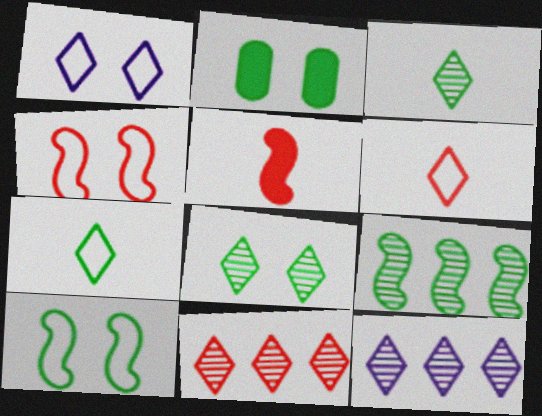[[2, 7, 9], 
[2, 8, 10]]